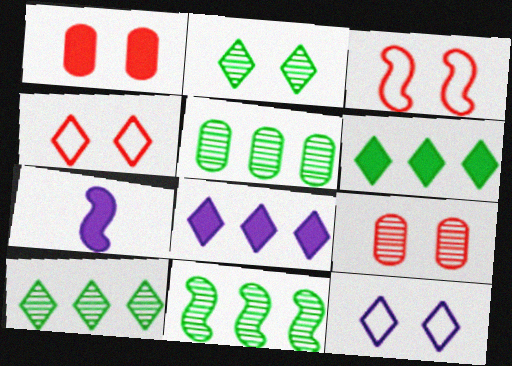[[1, 6, 7], 
[3, 7, 11], 
[4, 5, 7], 
[5, 10, 11]]